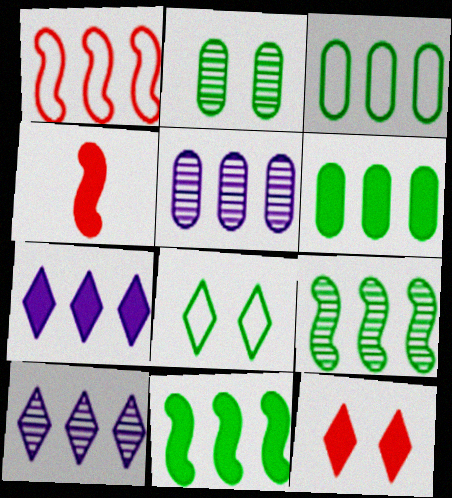[[1, 6, 10], 
[4, 5, 8]]